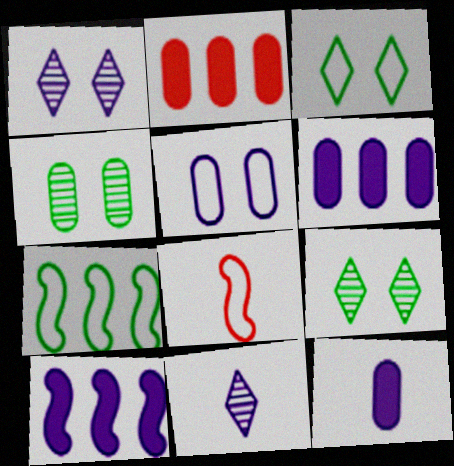[[5, 10, 11], 
[6, 8, 9]]